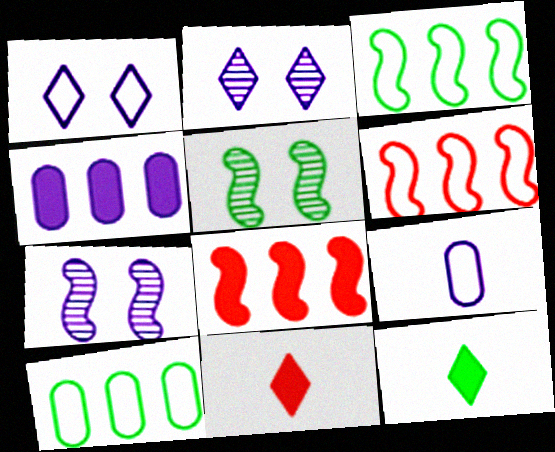[[5, 10, 12], 
[7, 10, 11]]